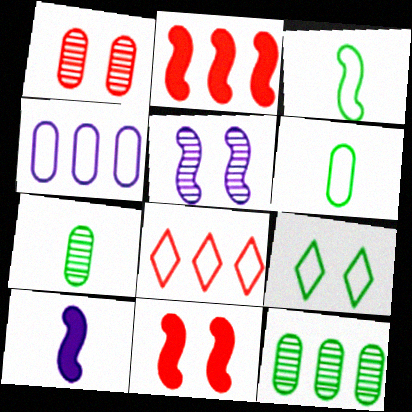[[2, 3, 5]]